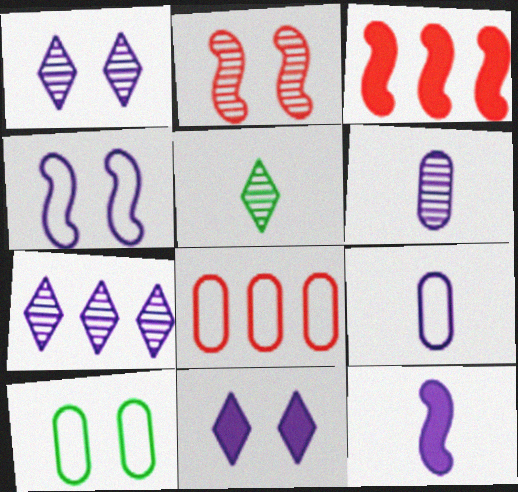[[2, 10, 11], 
[8, 9, 10]]